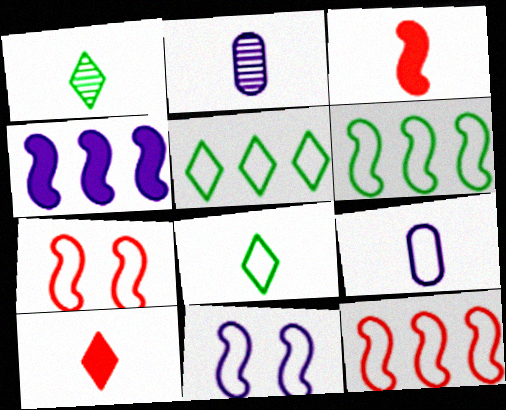[[1, 3, 9], 
[2, 3, 8], 
[5, 7, 9]]